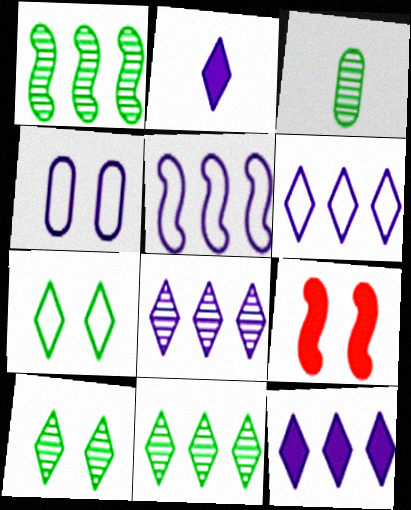[[1, 3, 10], 
[3, 6, 9], 
[4, 9, 10], 
[6, 8, 12]]